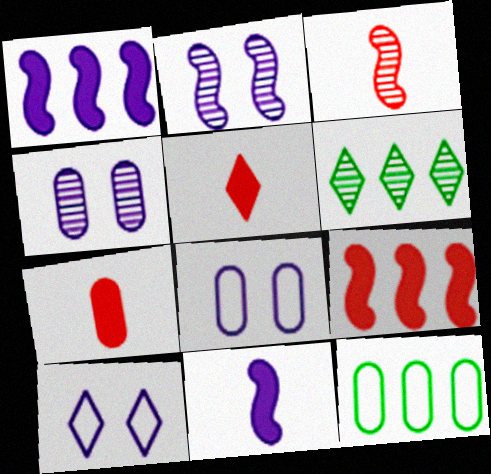[[2, 5, 12], 
[3, 4, 6], 
[4, 7, 12], 
[5, 6, 10]]